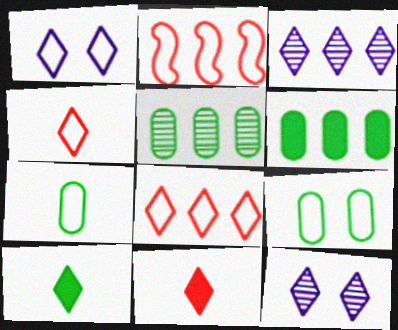[[1, 2, 7], 
[2, 3, 6], 
[8, 10, 12]]